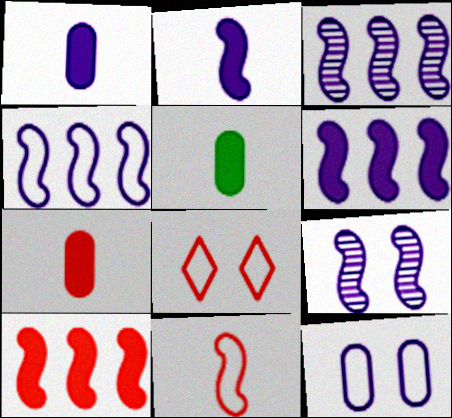[[1, 5, 7], 
[2, 4, 9], 
[3, 4, 6], 
[3, 5, 8]]